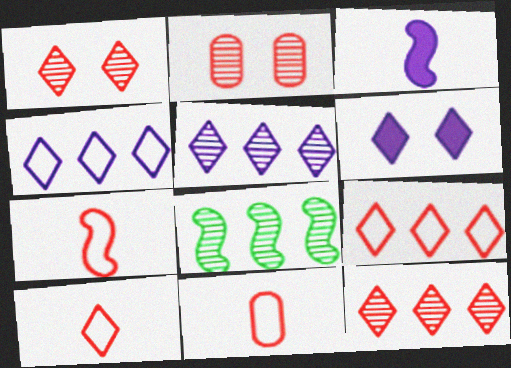[[6, 8, 11], 
[7, 10, 11]]